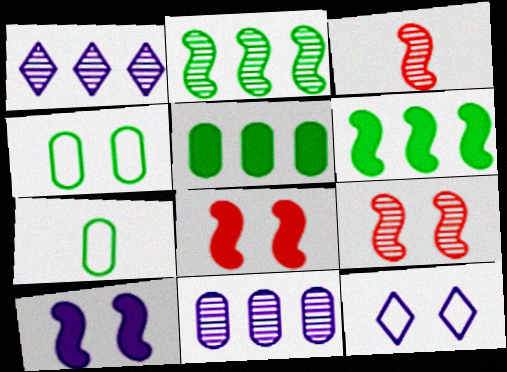[[1, 7, 8], 
[3, 5, 12]]